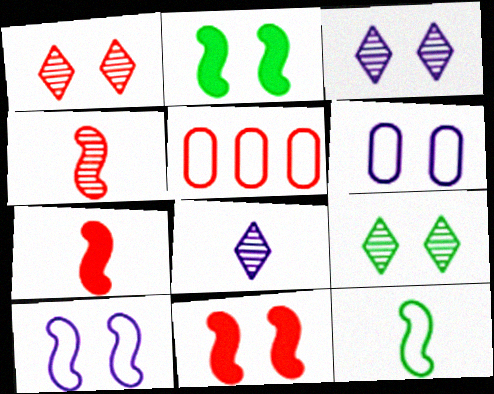[[1, 2, 6], 
[1, 3, 9], 
[1, 5, 7], 
[2, 5, 8], 
[6, 9, 11]]